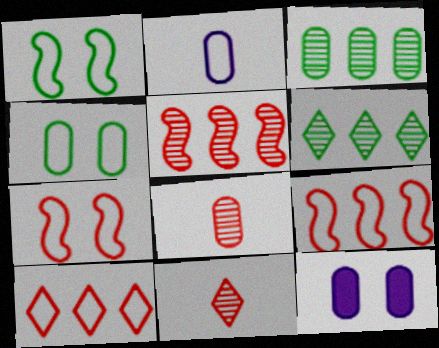[[1, 2, 10]]